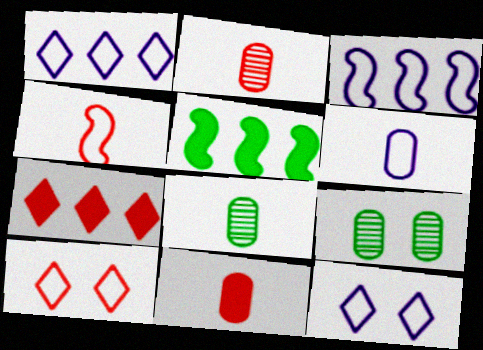[[2, 5, 12], 
[3, 6, 12], 
[6, 8, 11]]